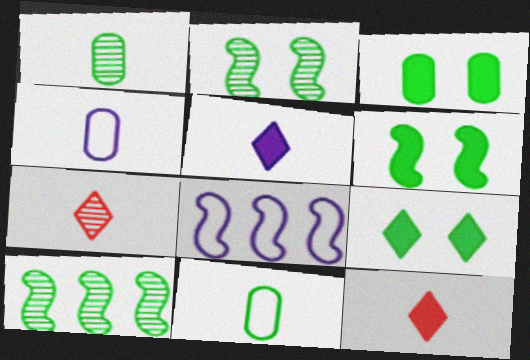[[3, 6, 9], 
[3, 7, 8], 
[9, 10, 11]]